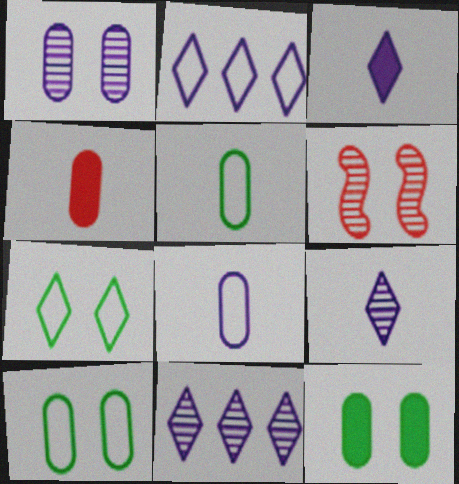[]